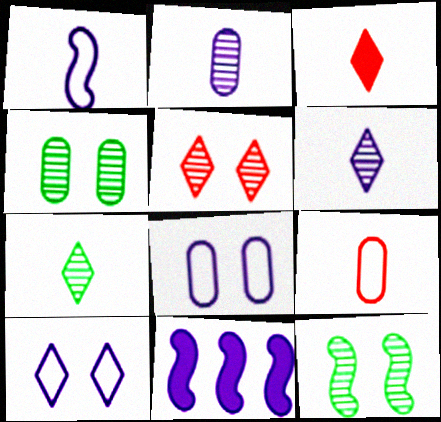[[2, 10, 11], 
[6, 8, 11]]